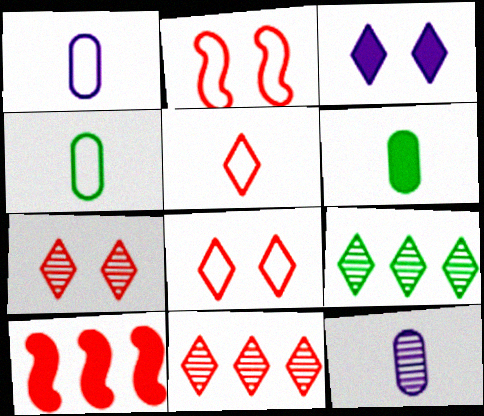[[3, 5, 9], 
[3, 6, 10]]